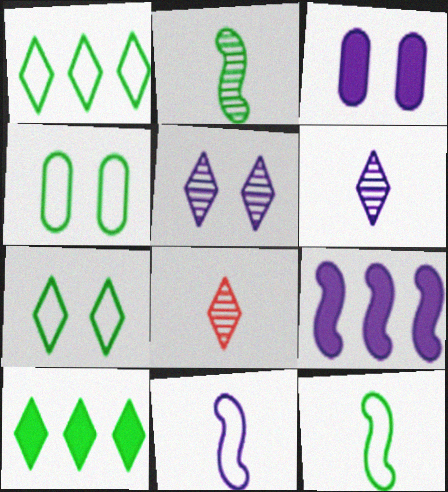[[1, 4, 12], 
[2, 4, 10], 
[4, 8, 9]]